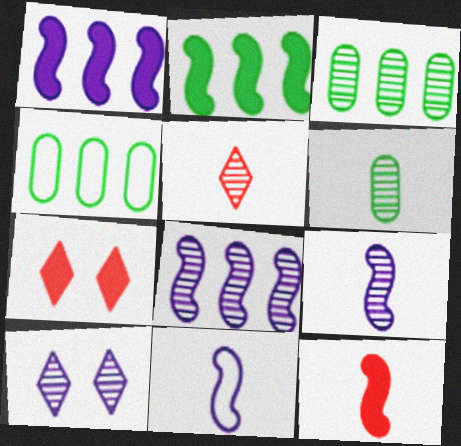[[3, 7, 11], 
[4, 7, 9], 
[4, 10, 12], 
[5, 6, 9]]